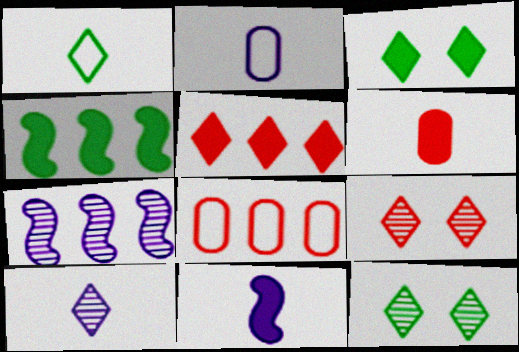[[2, 4, 9], 
[2, 10, 11], 
[8, 11, 12]]